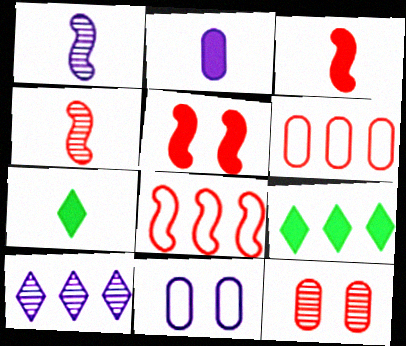[[2, 3, 7], 
[2, 5, 9], 
[4, 5, 8], 
[4, 9, 11]]